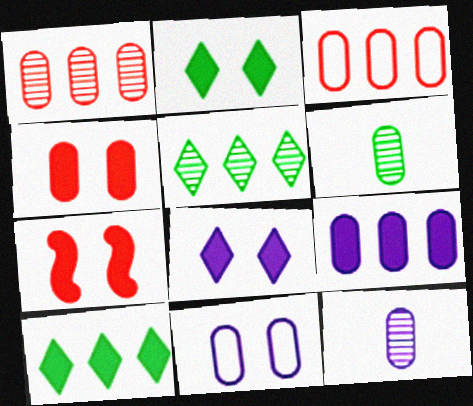[[9, 11, 12]]